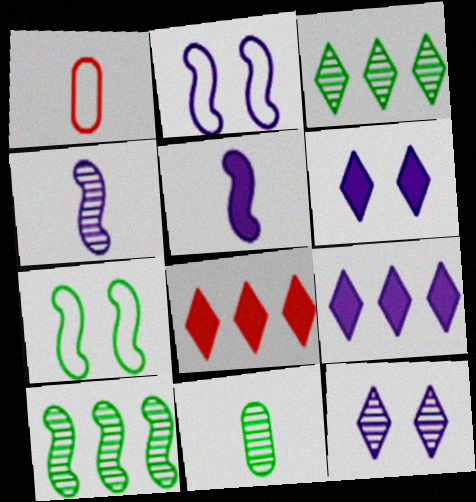[[1, 6, 10], 
[2, 8, 11]]